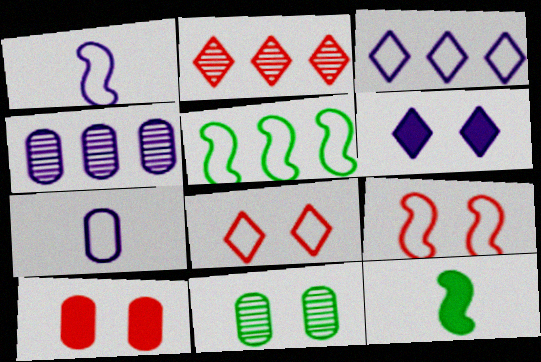[[1, 4, 6], 
[1, 5, 9], 
[4, 8, 12], 
[5, 7, 8], 
[6, 9, 11]]